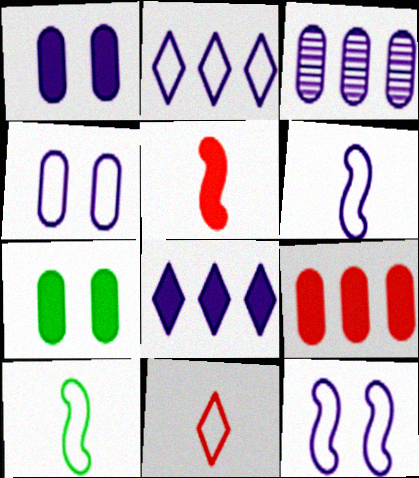[[2, 4, 6], 
[5, 7, 8]]